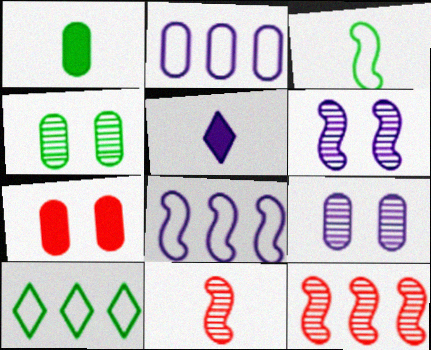[[2, 5, 6], 
[5, 8, 9]]